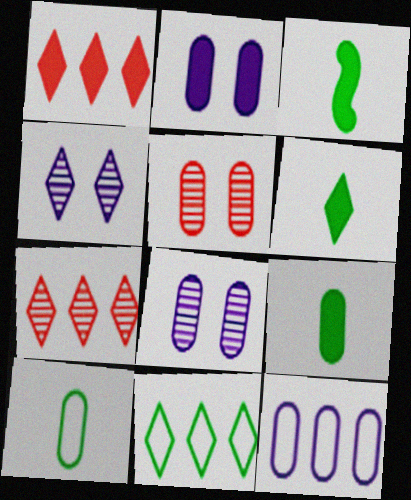[[1, 2, 3], 
[3, 6, 9], 
[5, 9, 12]]